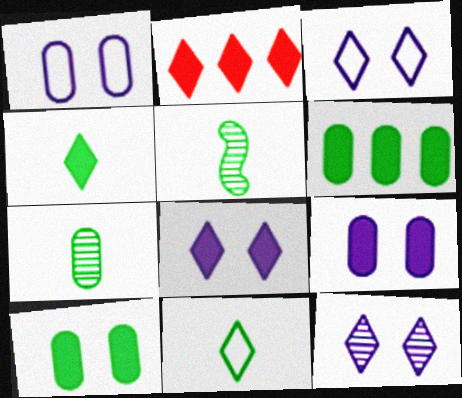[[1, 2, 5], 
[2, 4, 8], 
[2, 11, 12], 
[3, 8, 12]]